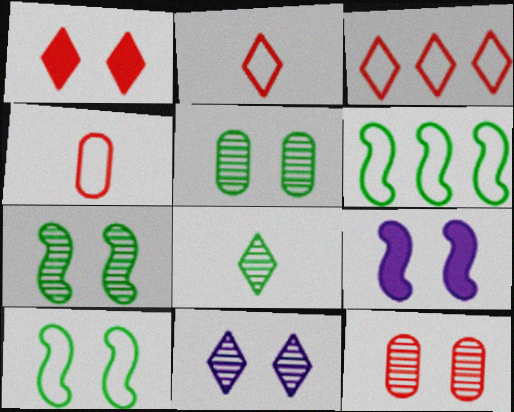[[7, 11, 12]]